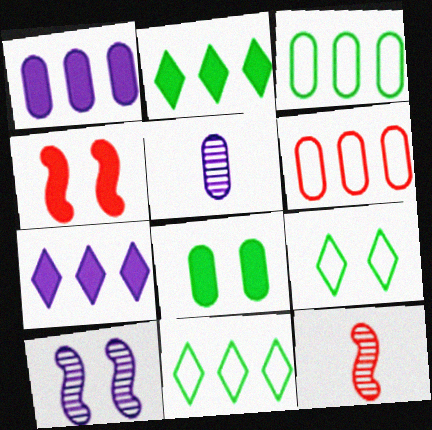[[1, 9, 12], 
[4, 5, 11], 
[5, 6, 8]]